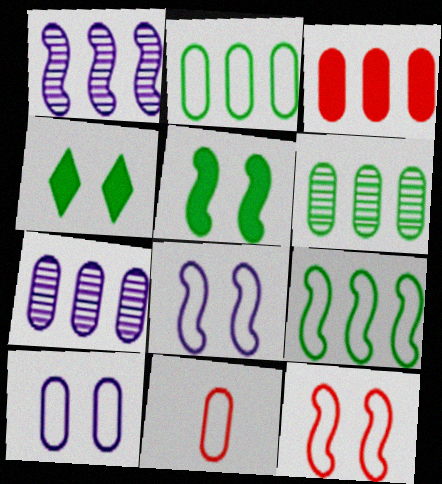[[1, 4, 11], 
[2, 3, 7], 
[2, 10, 11]]